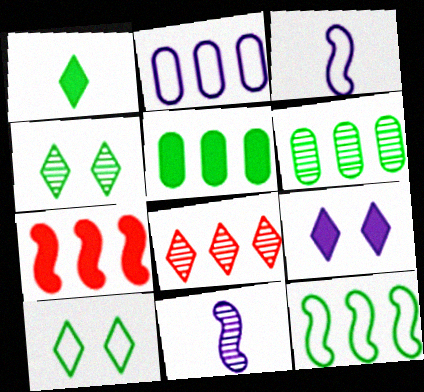[[2, 9, 11]]